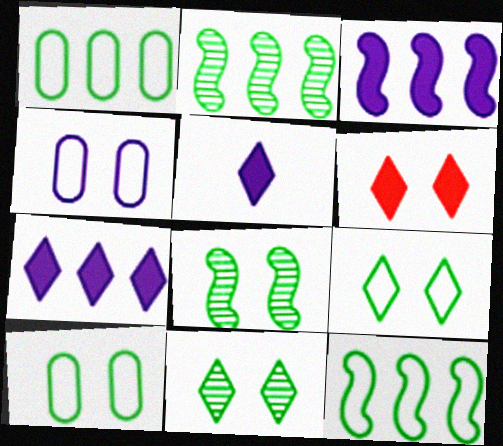[[4, 6, 8]]